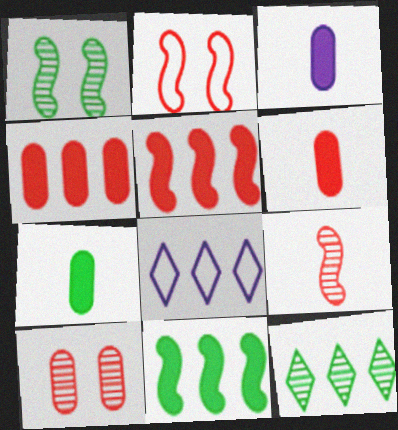[[1, 6, 8], 
[2, 3, 12], 
[2, 5, 9], 
[3, 6, 7]]